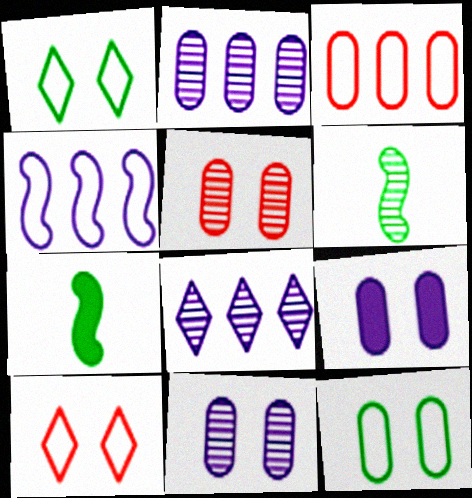[[2, 7, 10], 
[5, 6, 8], 
[5, 9, 12]]